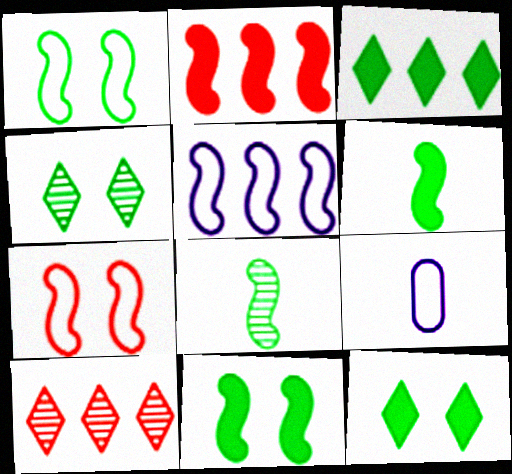[[2, 4, 9], 
[9, 10, 11]]